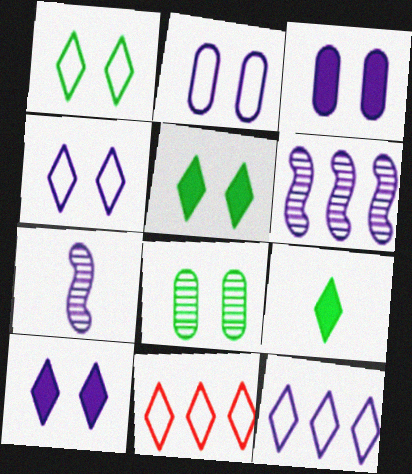[[3, 7, 12]]